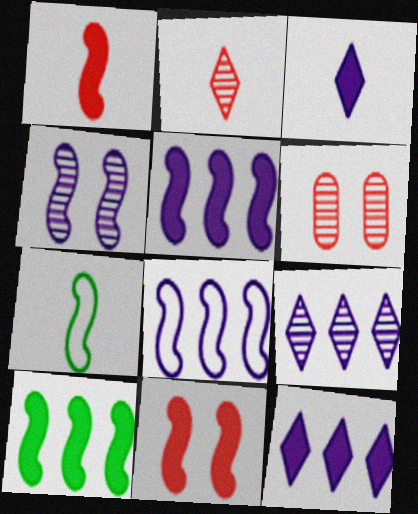[[6, 7, 12]]